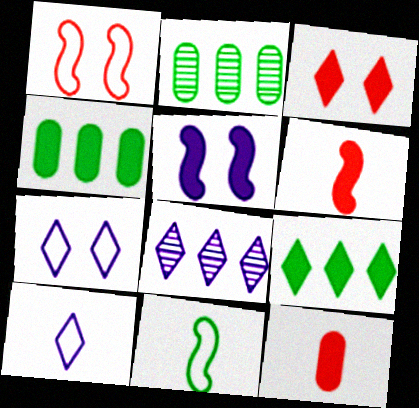[[2, 6, 7], 
[5, 9, 12]]